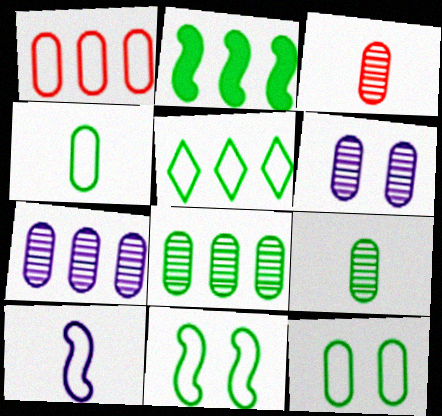[[2, 5, 8], 
[3, 6, 8], 
[4, 5, 11]]